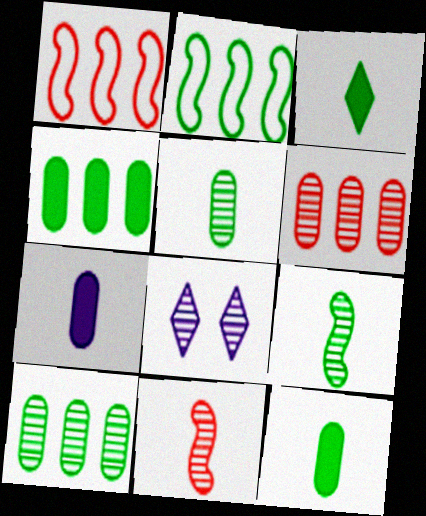[[1, 8, 12], 
[6, 8, 9], 
[8, 10, 11]]